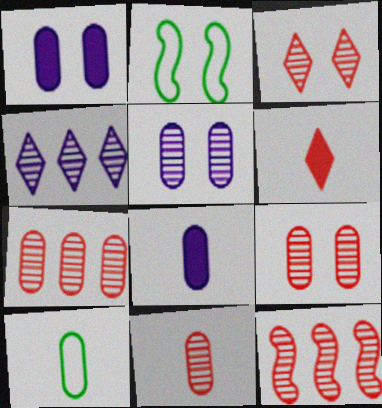[[1, 2, 3], 
[1, 7, 10], 
[3, 11, 12], 
[7, 9, 11], 
[8, 10, 11]]